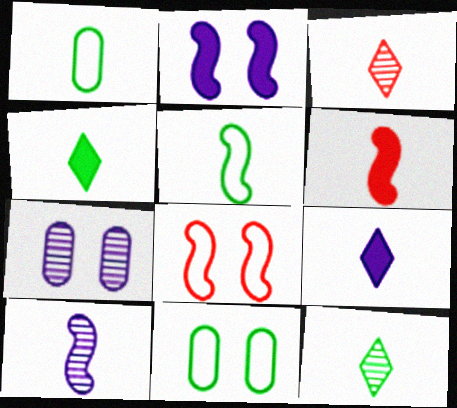[[5, 6, 10]]